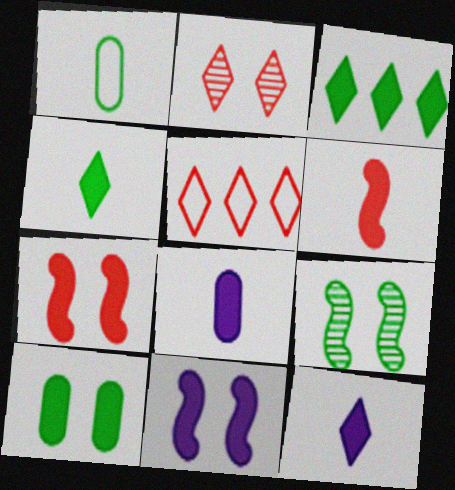[[1, 3, 9], 
[3, 7, 8], 
[4, 6, 8], 
[5, 8, 9]]